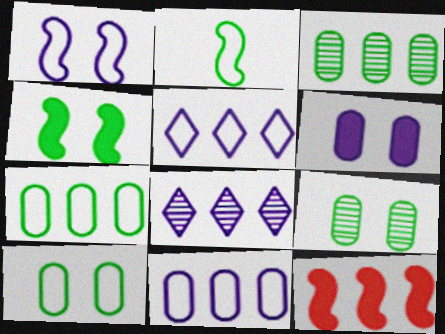[[3, 5, 12], 
[7, 8, 12]]